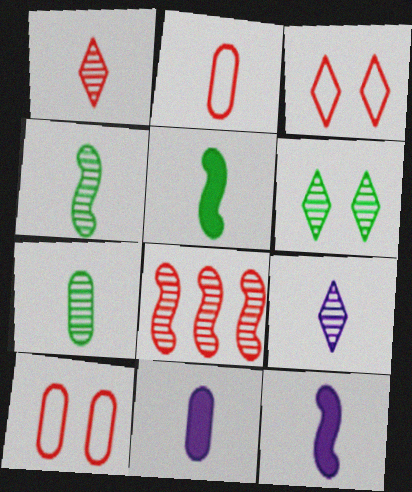[[2, 5, 9], 
[2, 7, 11]]